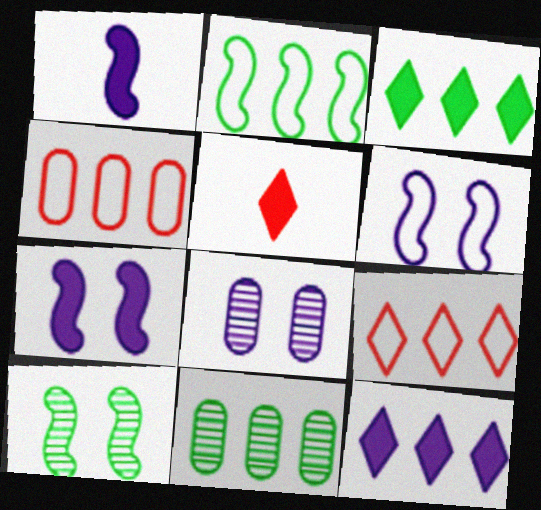[[2, 3, 11], 
[2, 5, 8], 
[5, 6, 11]]